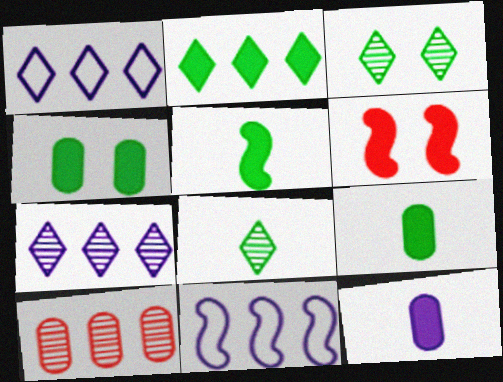[[2, 4, 5], 
[2, 6, 12], 
[2, 10, 11]]